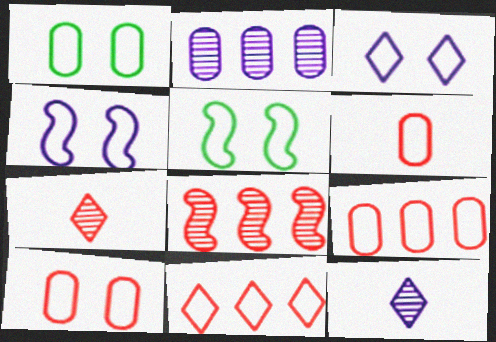[[3, 5, 10], 
[6, 9, 10]]